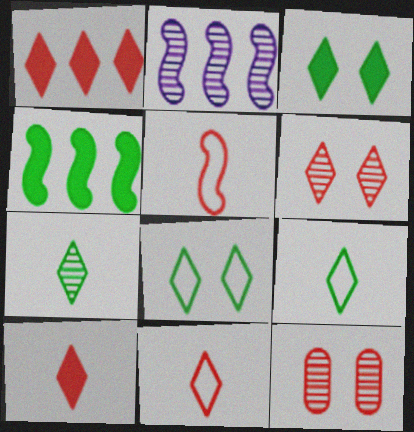[[1, 5, 12], 
[1, 6, 11], 
[2, 7, 12]]